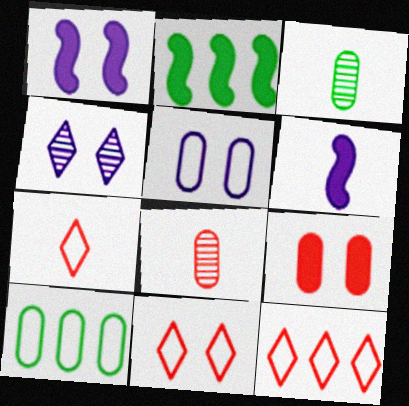[[1, 3, 12], 
[1, 4, 5], 
[3, 6, 7], 
[7, 11, 12]]